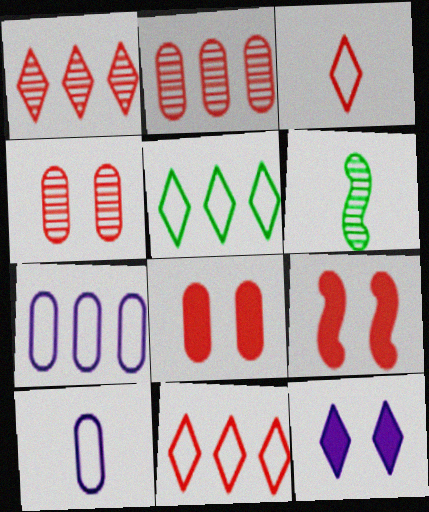[[2, 3, 9]]